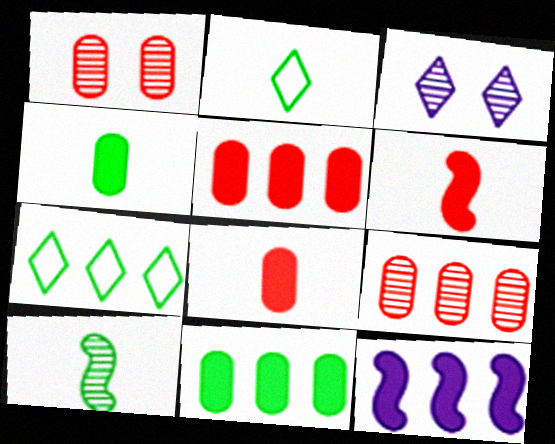[[1, 2, 12], 
[2, 4, 10], 
[3, 9, 10], 
[7, 9, 12]]